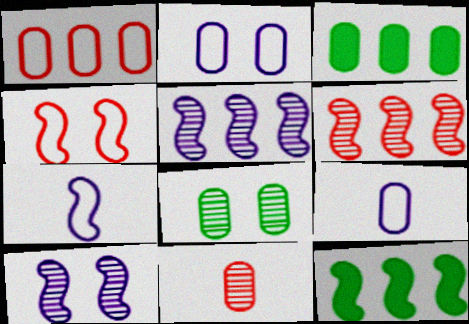[[2, 3, 11]]